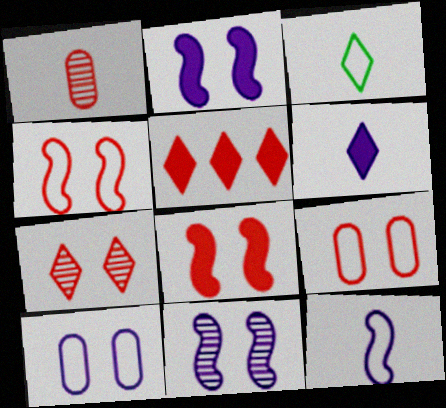[[1, 4, 5], 
[7, 8, 9]]